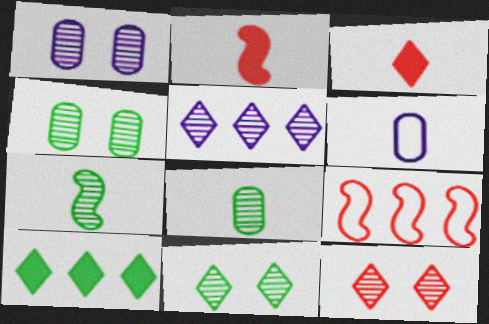[[3, 6, 7]]